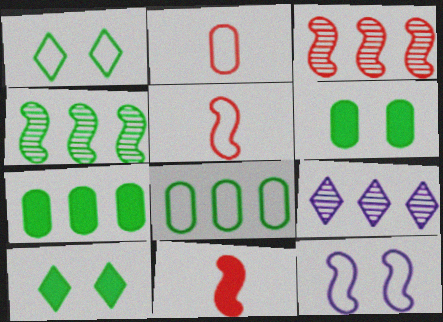[[4, 11, 12], 
[5, 6, 9]]